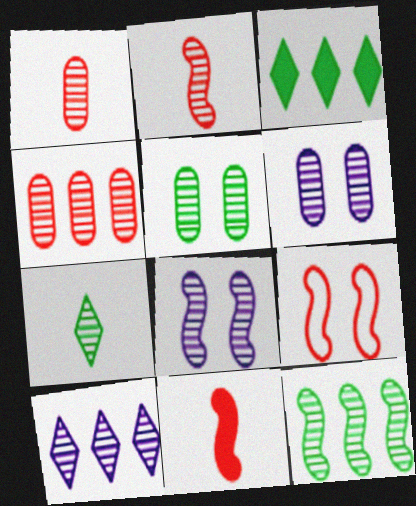[[2, 5, 10], 
[2, 8, 12], 
[4, 7, 8], 
[4, 10, 12], 
[5, 7, 12]]